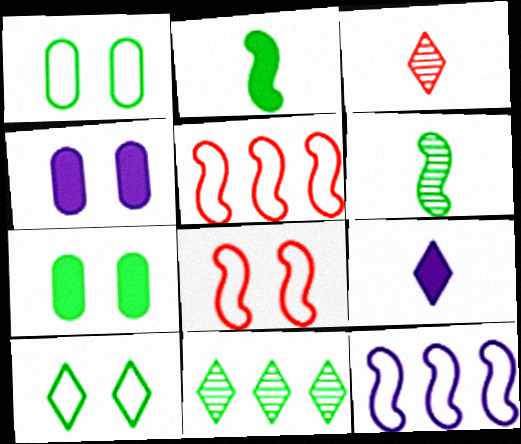[[1, 2, 11], 
[3, 7, 12]]